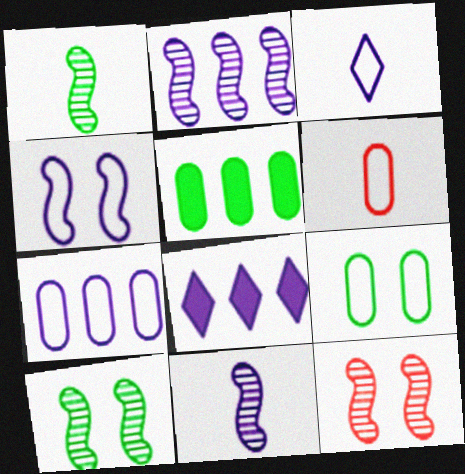[[1, 2, 12], 
[2, 7, 8], 
[3, 4, 7], 
[3, 5, 12], 
[6, 7, 9], 
[6, 8, 10]]